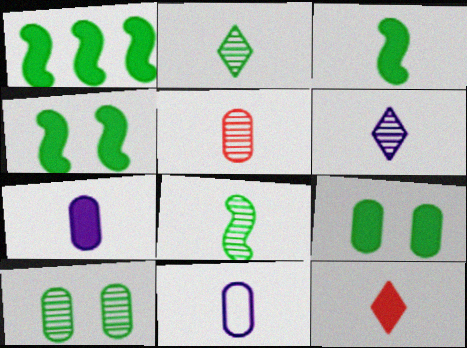[[1, 3, 4], 
[3, 7, 12], 
[5, 6, 8], 
[8, 11, 12]]